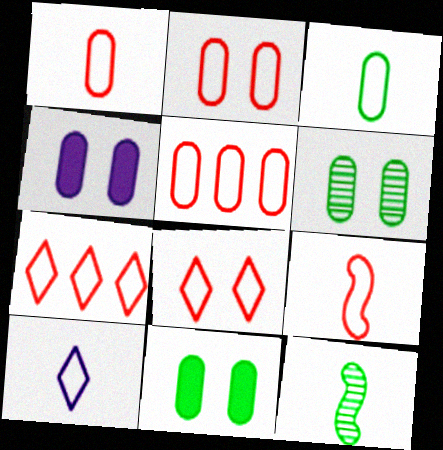[[1, 2, 5], 
[2, 4, 6], 
[2, 7, 9], 
[3, 9, 10], 
[4, 7, 12], 
[5, 8, 9]]